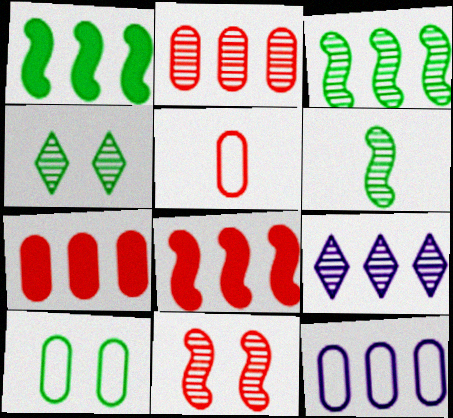[[2, 3, 9], 
[5, 10, 12]]